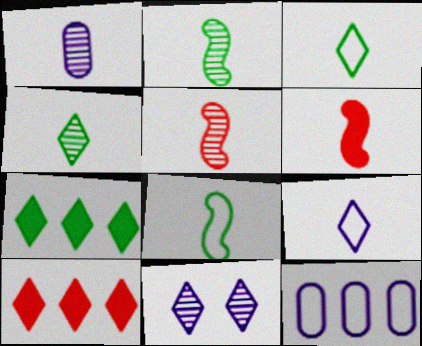[[1, 3, 6], 
[1, 4, 5], 
[3, 10, 11]]